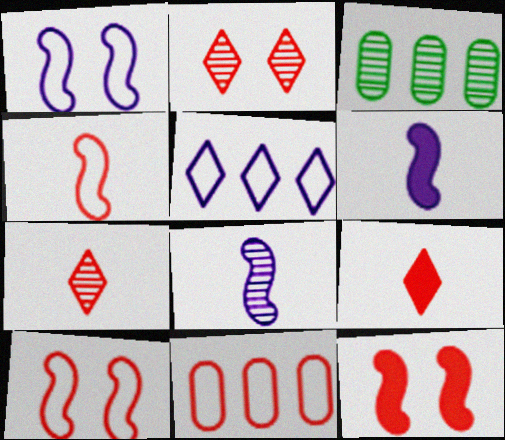[[1, 3, 9], 
[2, 3, 8], 
[7, 11, 12]]